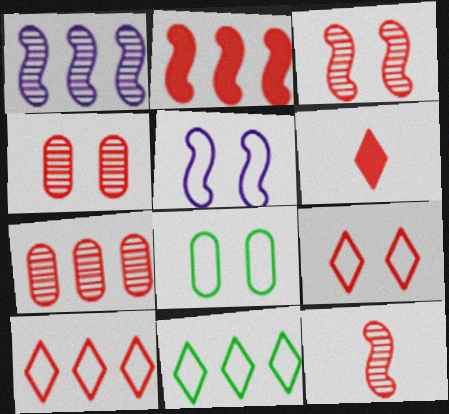[[1, 6, 8], 
[2, 7, 10], 
[5, 8, 9]]